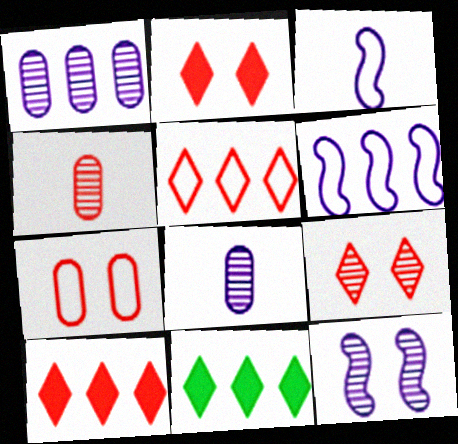[]